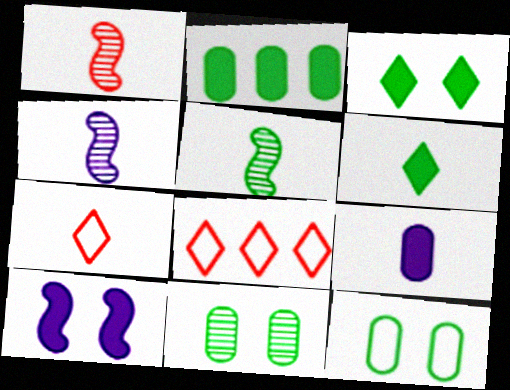[[1, 4, 5], 
[5, 7, 9]]